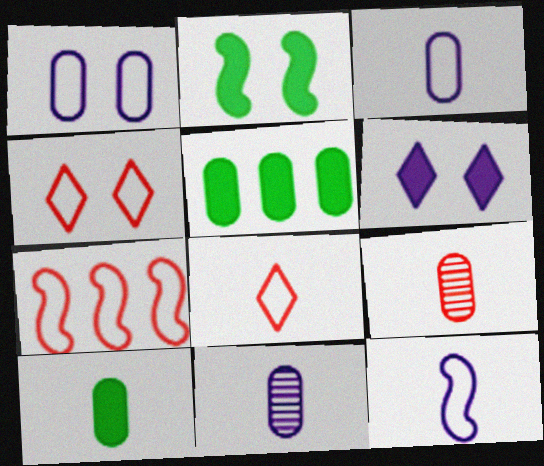[[1, 5, 9], 
[3, 9, 10]]